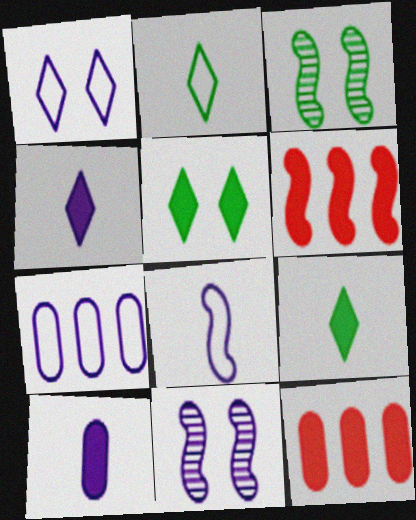[[1, 7, 8], 
[2, 11, 12], 
[3, 6, 8], 
[4, 7, 11], 
[5, 6, 10]]